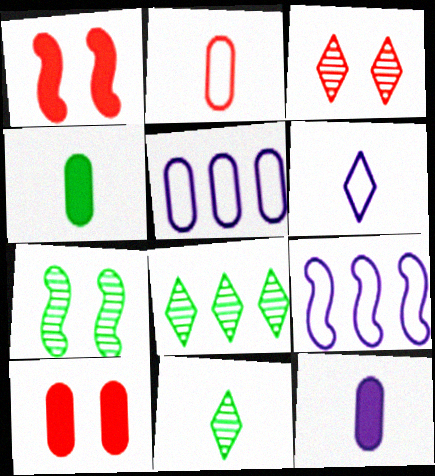[[1, 5, 11], 
[3, 4, 9], 
[9, 10, 11]]